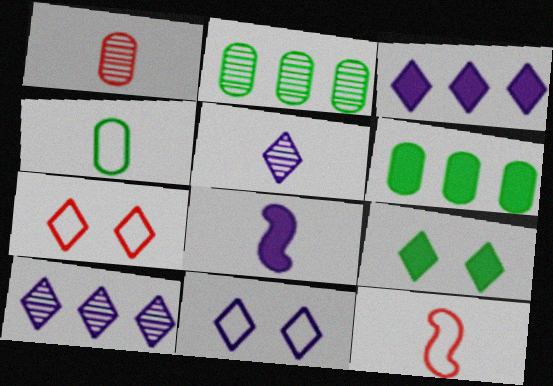[[2, 7, 8], 
[3, 5, 11]]